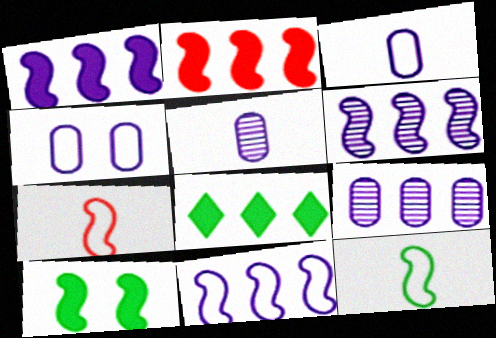[[1, 6, 11], 
[6, 7, 10]]